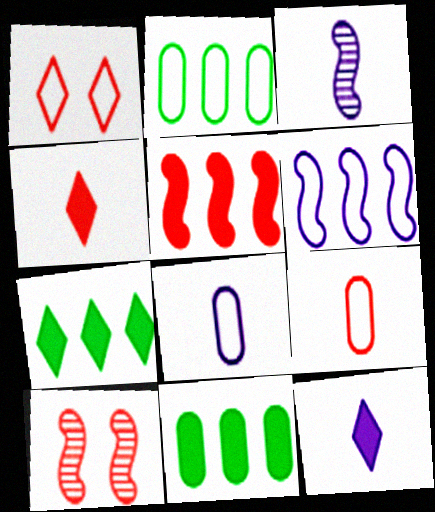[[1, 3, 11], 
[2, 10, 12], 
[3, 8, 12], 
[7, 8, 10]]